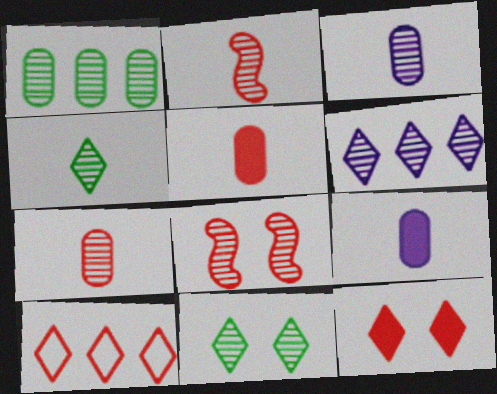[[2, 3, 4], 
[5, 8, 10]]